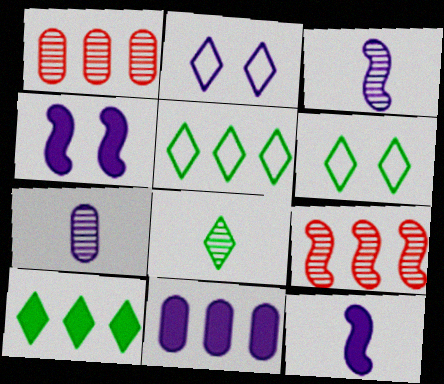[[1, 6, 12], 
[2, 3, 11], 
[5, 9, 11], 
[6, 8, 10]]